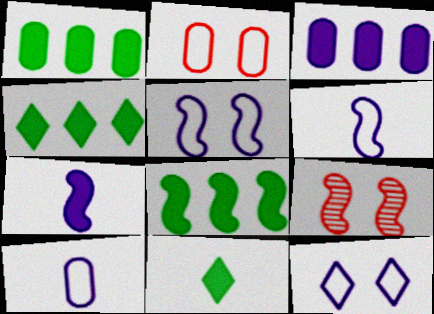[[1, 4, 8], 
[4, 9, 10], 
[6, 8, 9]]